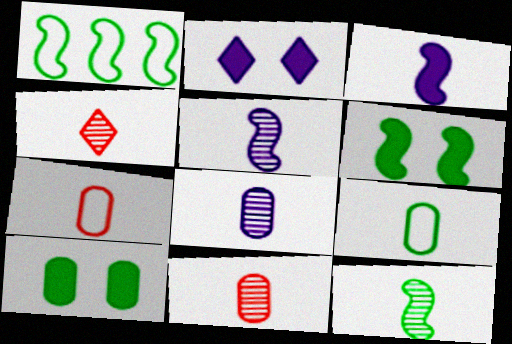[[1, 2, 11], 
[1, 6, 12], 
[3, 4, 9], 
[4, 8, 12]]